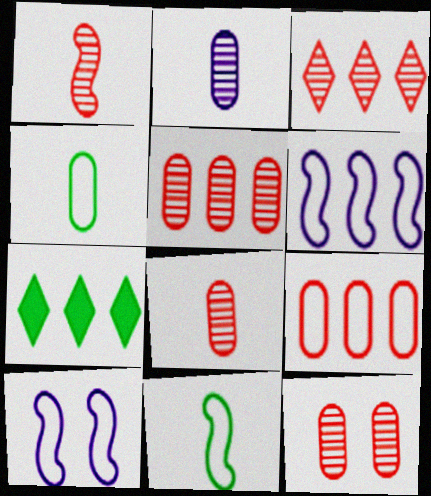[[1, 3, 12], 
[5, 6, 7], 
[5, 8, 12], 
[7, 8, 10]]